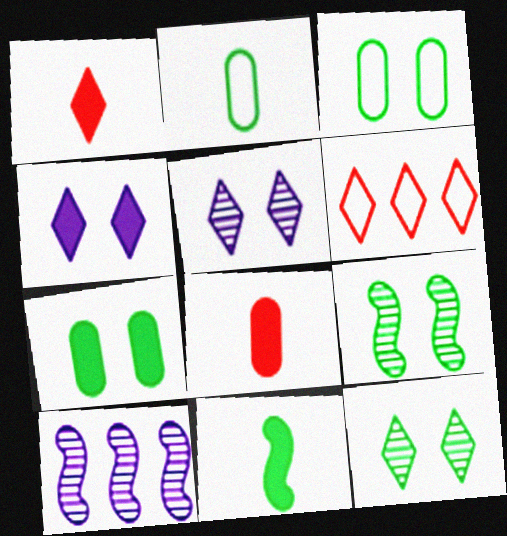[[1, 3, 10]]